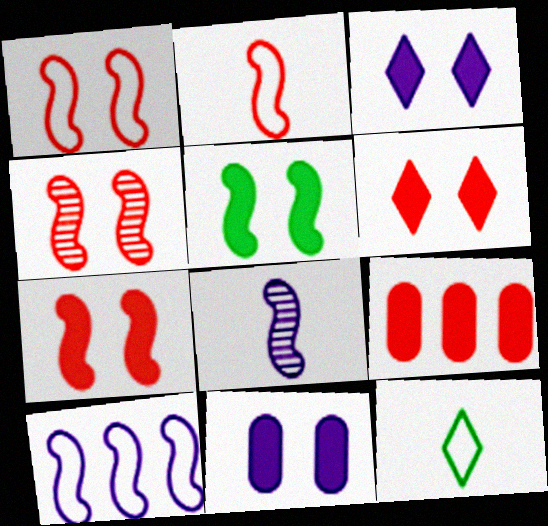[[1, 4, 7], 
[5, 6, 11]]